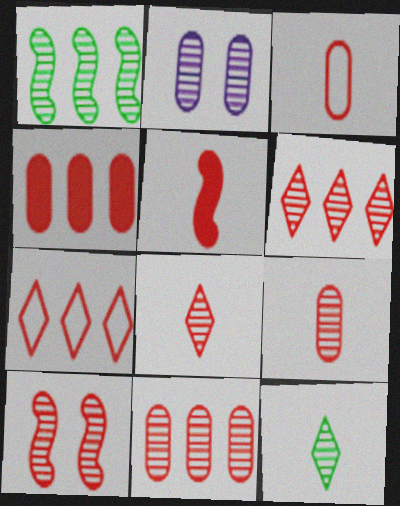[[1, 2, 8], 
[3, 5, 8], 
[6, 9, 10], 
[8, 10, 11]]